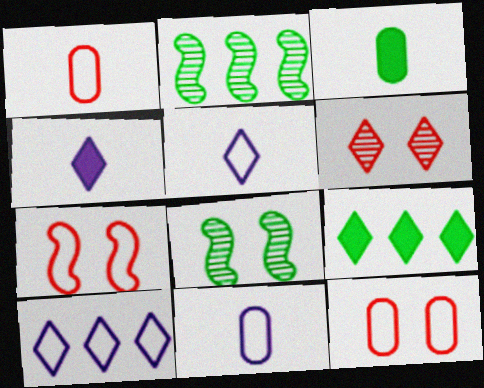[[2, 4, 12], 
[5, 6, 9]]